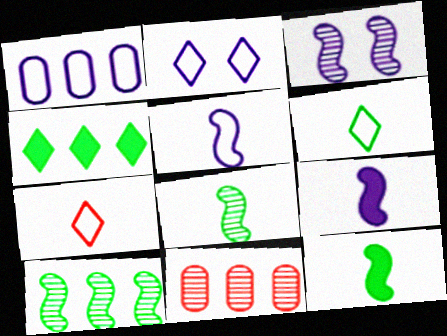[[1, 2, 5], 
[2, 11, 12]]